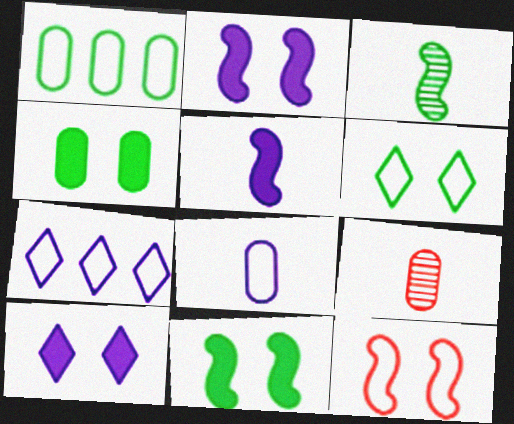[[7, 9, 11]]